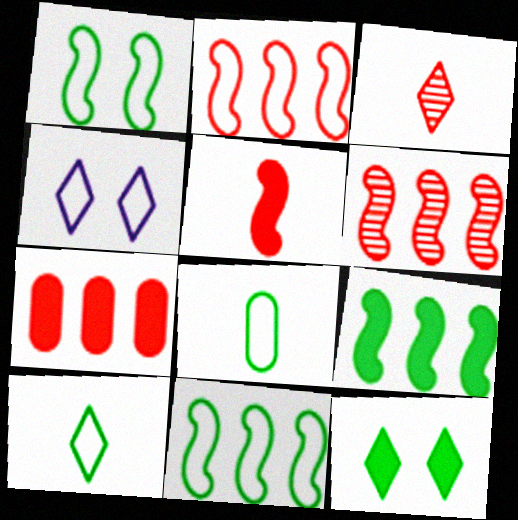[[2, 4, 8]]